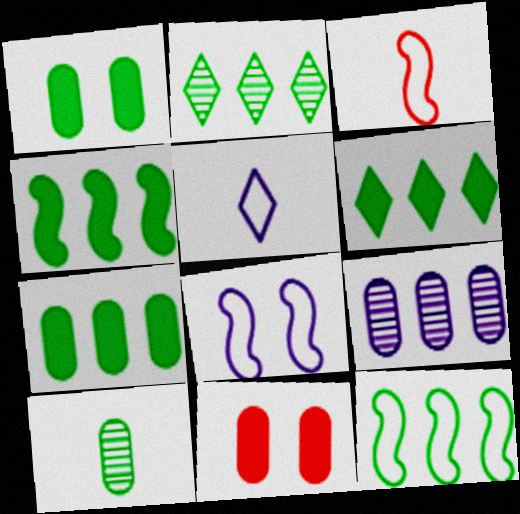[[2, 7, 12], 
[3, 8, 12], 
[4, 6, 7]]